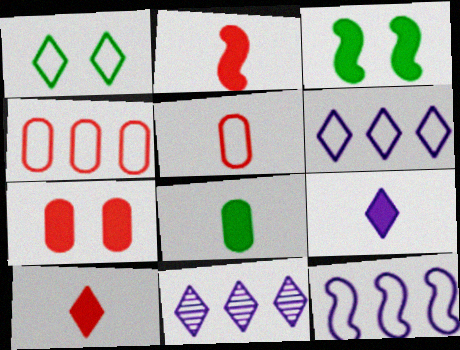[[1, 5, 12], 
[1, 10, 11], 
[2, 8, 9], 
[3, 5, 11]]